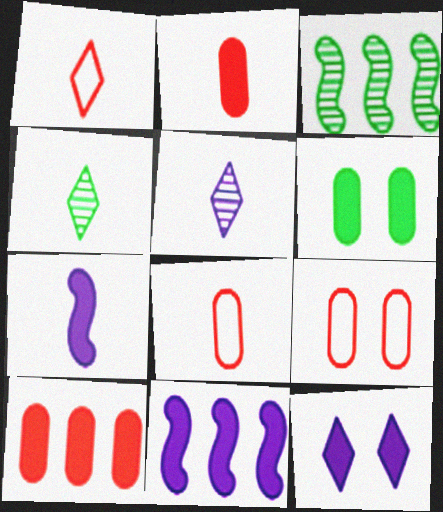[[3, 8, 12], 
[4, 7, 8], 
[4, 9, 11]]